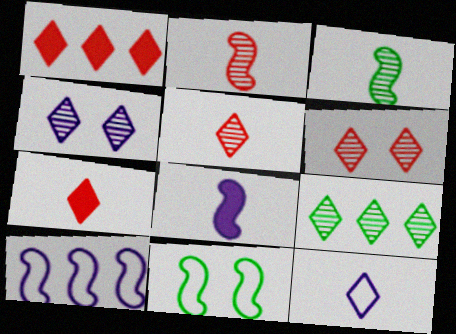[[4, 5, 9]]